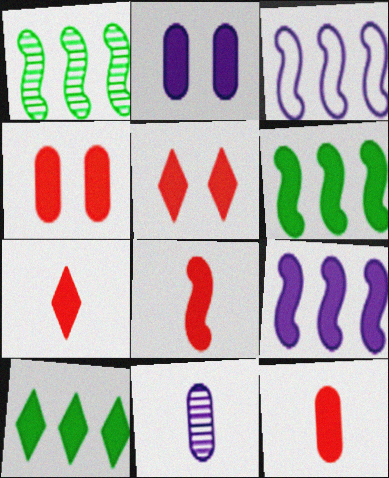[[2, 6, 7], 
[2, 8, 10], 
[7, 8, 12]]